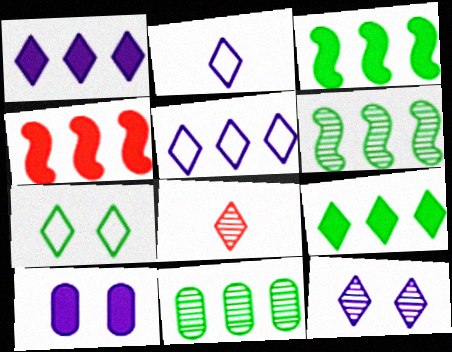[[1, 2, 12], 
[1, 7, 8], 
[4, 5, 11]]